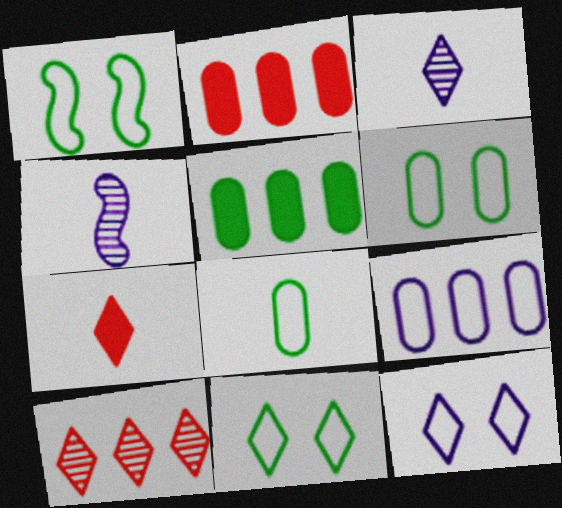[[1, 2, 3], 
[1, 6, 11], 
[2, 4, 11], 
[4, 7, 8]]